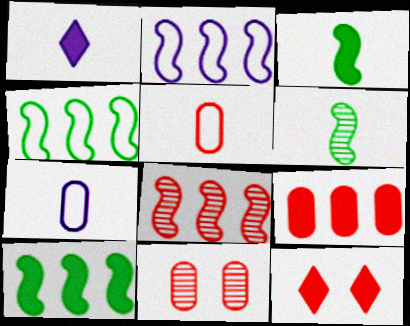[[1, 4, 11], 
[1, 5, 6], 
[2, 8, 10], 
[5, 8, 12], 
[5, 9, 11]]